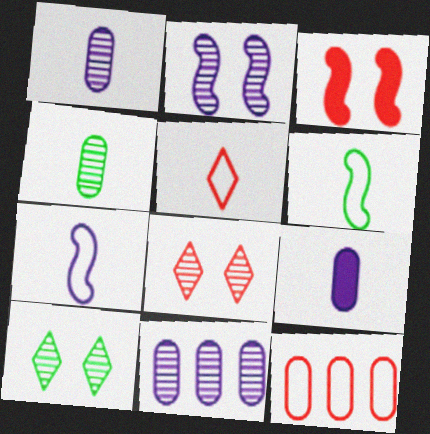[]